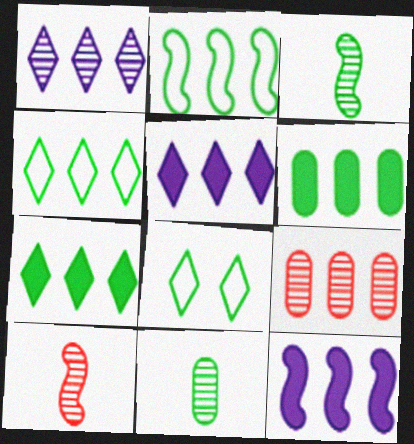[[2, 5, 9], 
[3, 6, 8], 
[4, 9, 12]]